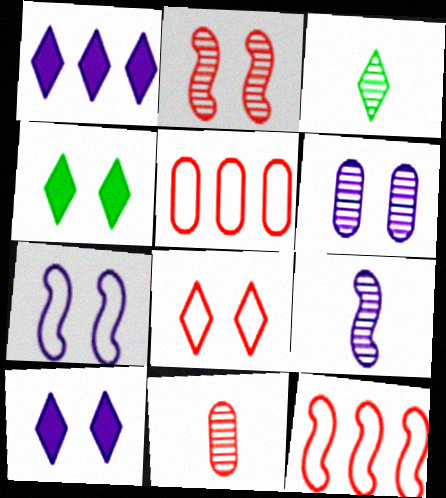[[1, 3, 8], 
[3, 9, 11], 
[4, 5, 9], 
[6, 7, 10]]